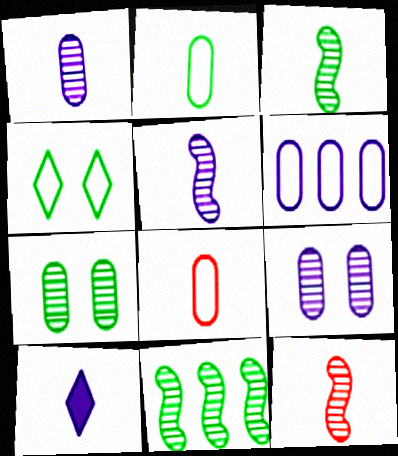[[2, 10, 12], 
[3, 5, 12], 
[3, 8, 10]]